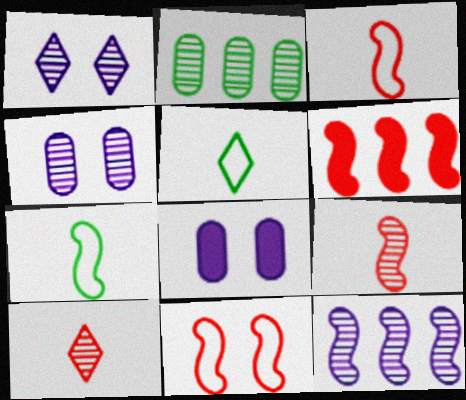[[1, 2, 9], 
[4, 5, 6], 
[6, 9, 11]]